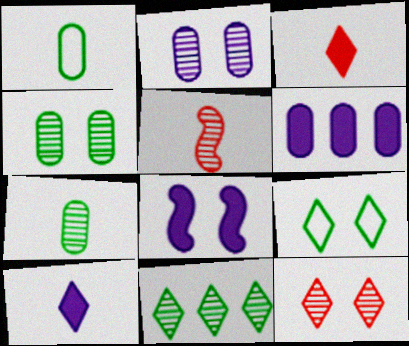[[1, 5, 10], 
[2, 5, 11], 
[5, 6, 9], 
[6, 8, 10]]